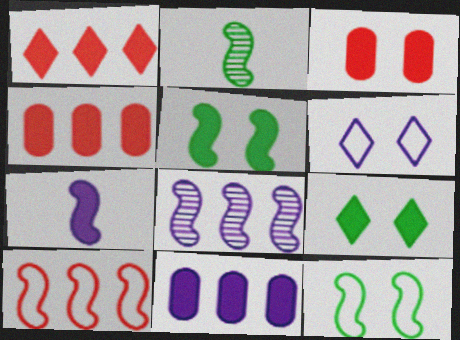[[2, 4, 6], 
[4, 7, 9]]